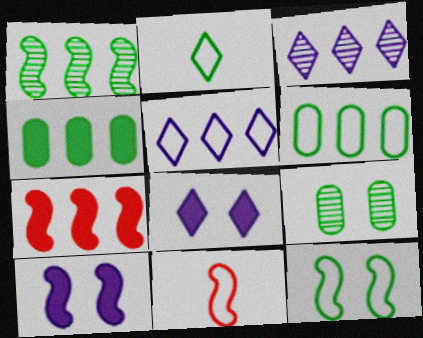[[1, 10, 11], 
[2, 6, 12], 
[3, 6, 7]]